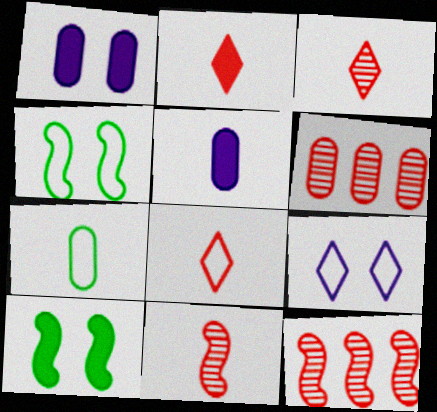[[1, 6, 7], 
[2, 3, 8]]